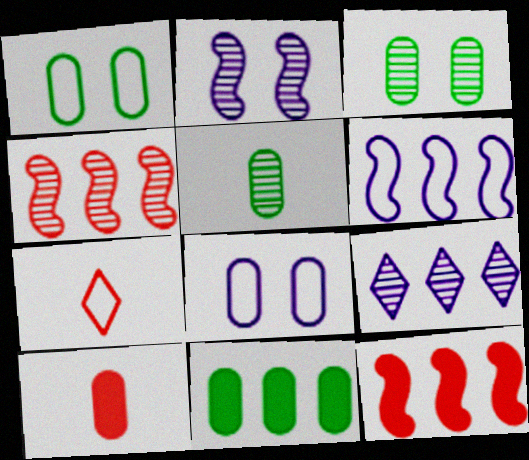[[1, 5, 11], 
[1, 6, 7], 
[2, 7, 11]]